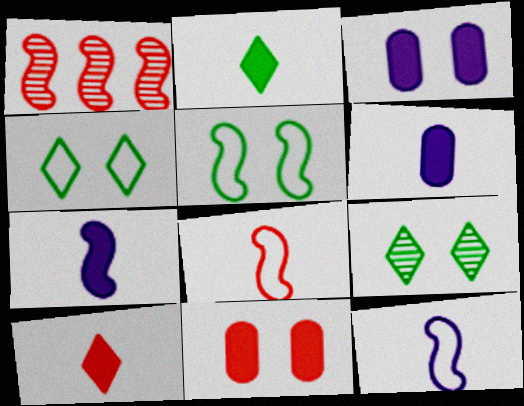[[1, 4, 6], 
[1, 5, 7]]